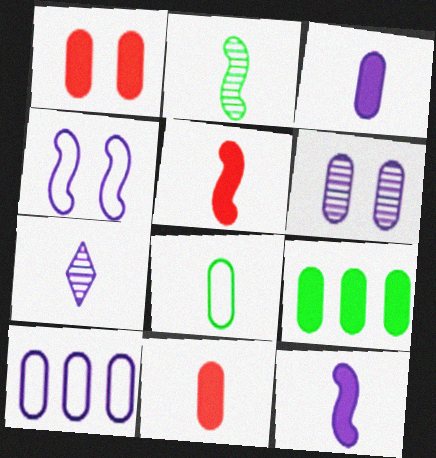[[1, 3, 9], 
[3, 6, 10], 
[5, 7, 8]]